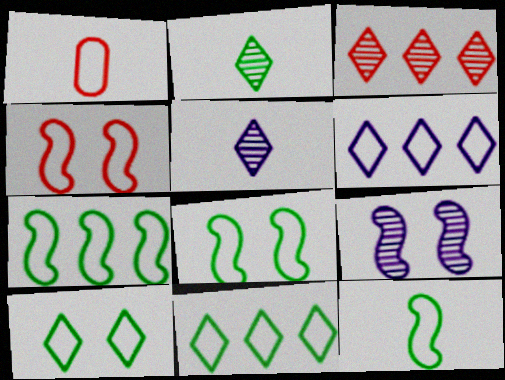[[1, 6, 8], 
[7, 8, 12]]